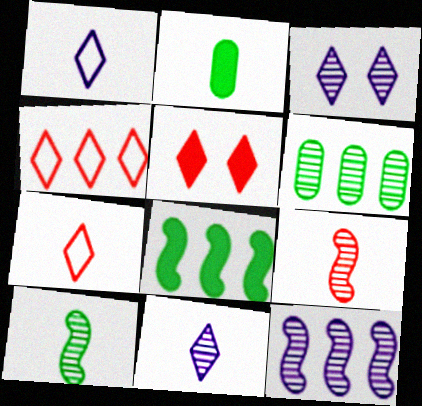[[1, 2, 9], 
[3, 6, 9]]